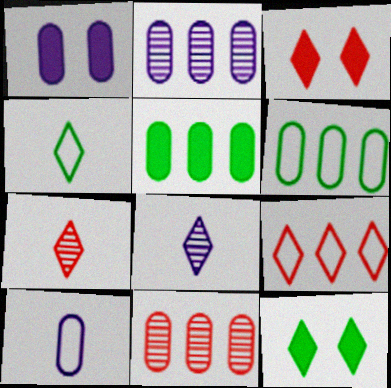[[1, 2, 10], 
[3, 7, 9], 
[8, 9, 12]]